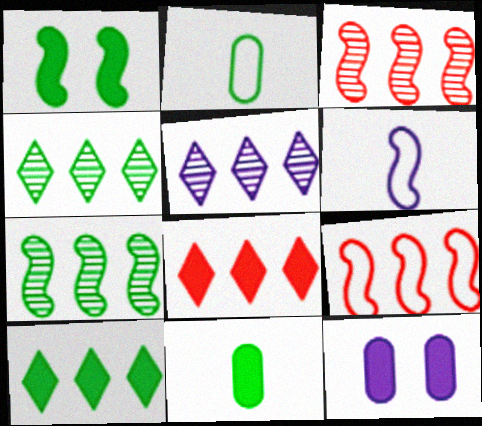[[1, 2, 4], 
[1, 3, 6], 
[1, 10, 11], 
[5, 6, 12]]